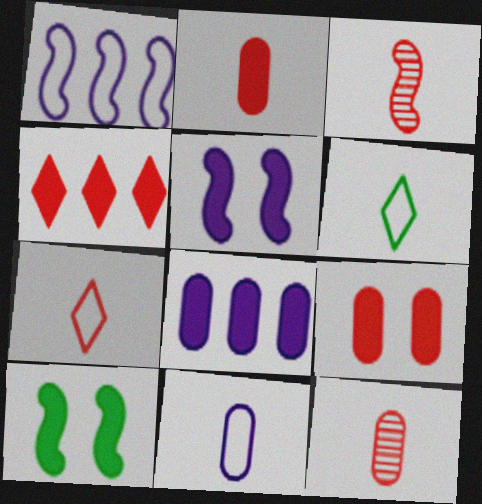[[1, 3, 10], 
[2, 3, 7]]